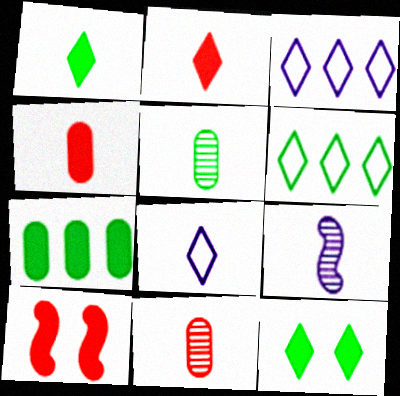[[3, 5, 10]]